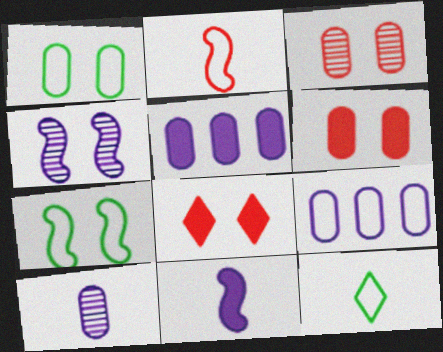[[1, 4, 8]]